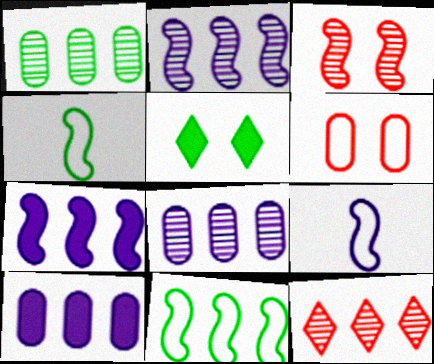[[1, 2, 12], 
[1, 4, 5], 
[3, 4, 7], 
[10, 11, 12]]